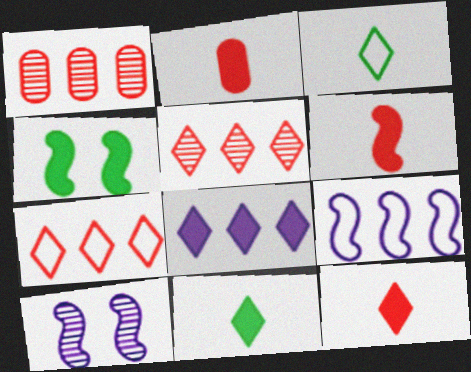[[2, 4, 8], 
[2, 6, 12]]